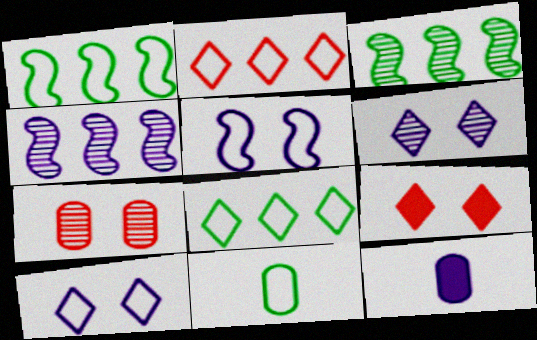[[2, 5, 11], 
[4, 9, 11], 
[4, 10, 12]]